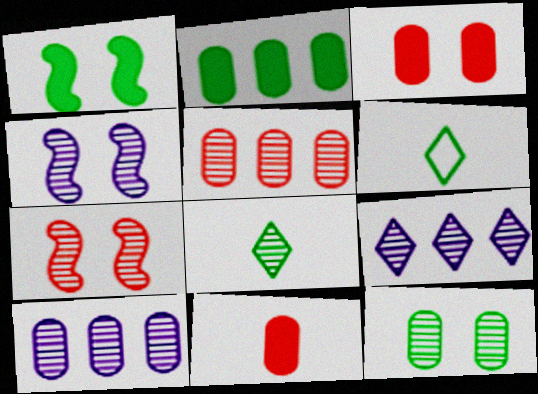[[4, 5, 8], 
[7, 8, 10]]